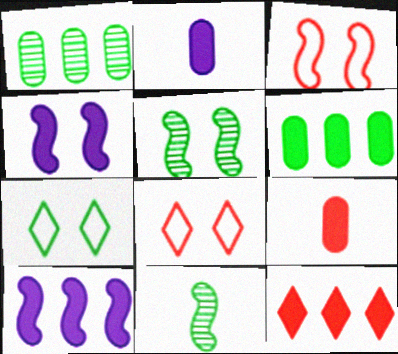[[3, 4, 5], 
[3, 10, 11], 
[6, 7, 11], 
[6, 10, 12]]